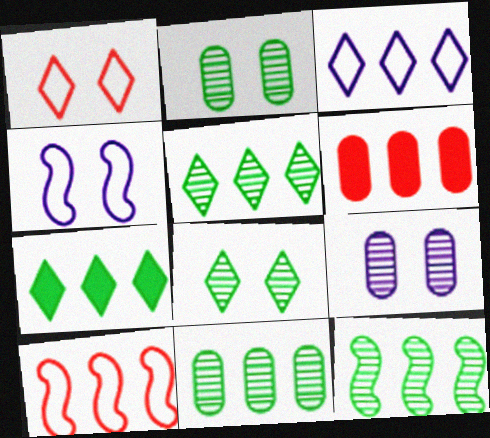[[3, 6, 12], 
[5, 11, 12]]